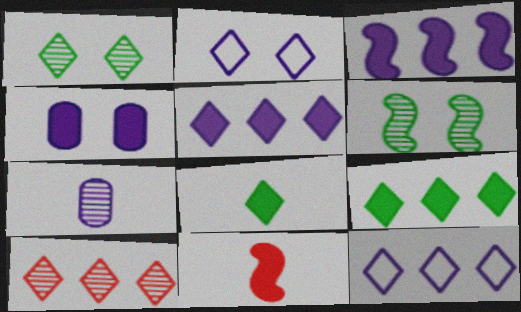[[2, 3, 7], 
[2, 8, 10], 
[4, 9, 11], 
[6, 7, 10], 
[9, 10, 12]]